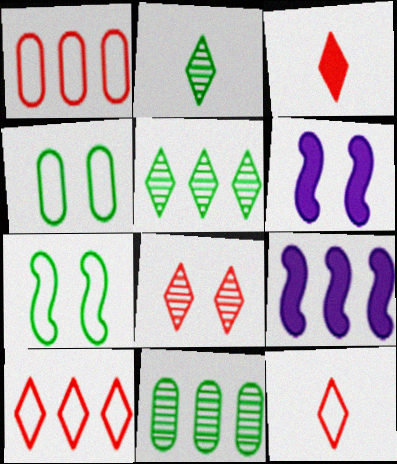[[1, 2, 6], 
[1, 5, 9], 
[3, 8, 10], 
[4, 6, 8], 
[6, 11, 12], 
[9, 10, 11]]